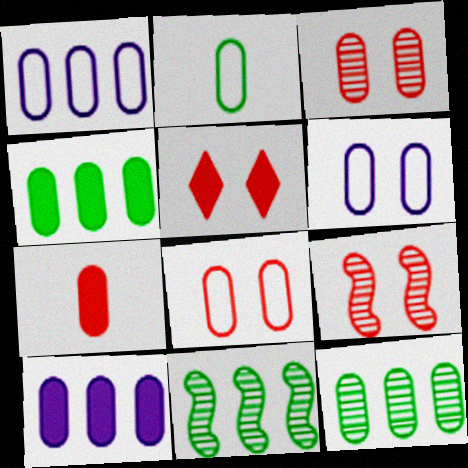[[1, 2, 8], 
[2, 3, 10], 
[5, 8, 9], 
[6, 7, 12]]